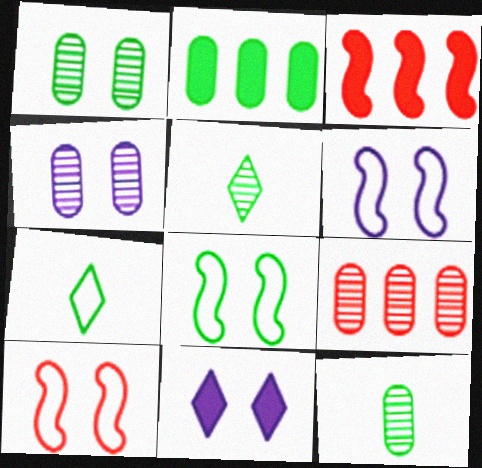[[1, 10, 11], 
[2, 5, 8], 
[3, 4, 7], 
[4, 6, 11], 
[4, 9, 12], 
[6, 8, 10]]